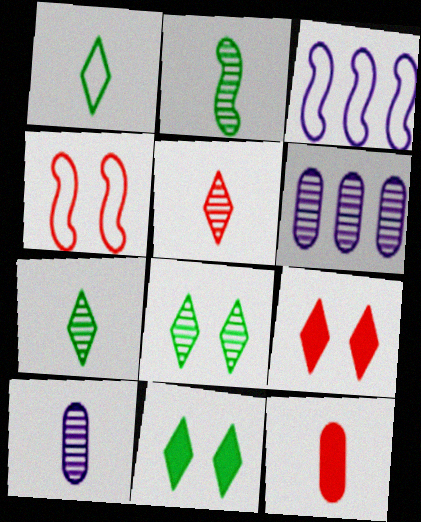[[2, 5, 10], 
[3, 8, 12]]